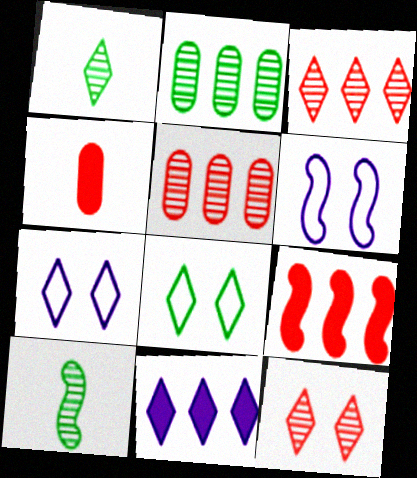[[6, 9, 10]]